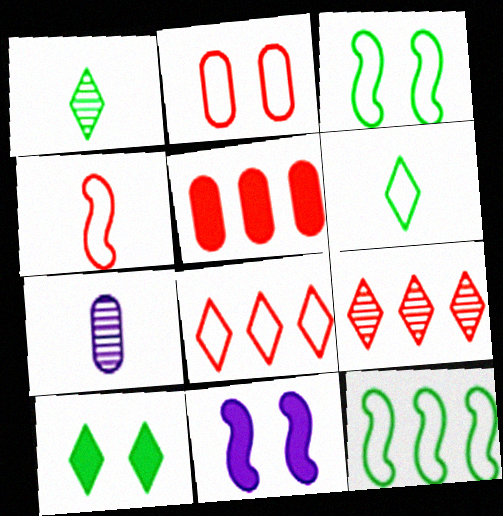[[2, 4, 8]]